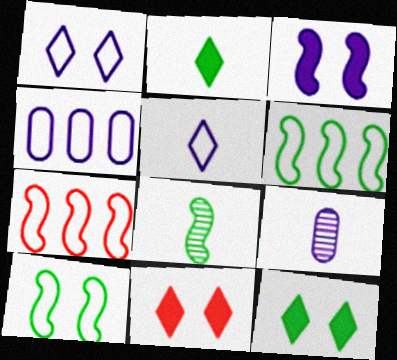[[3, 7, 8], 
[4, 8, 11], 
[6, 9, 11], 
[7, 9, 12]]